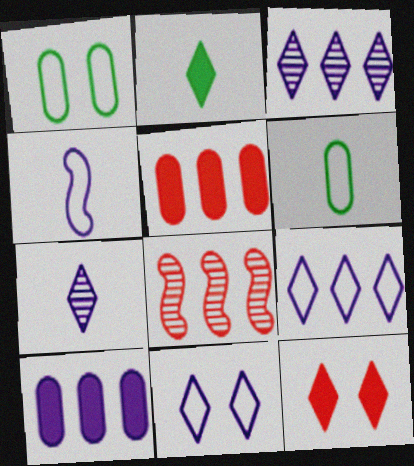[]